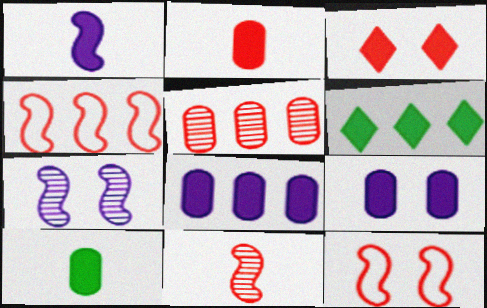[]